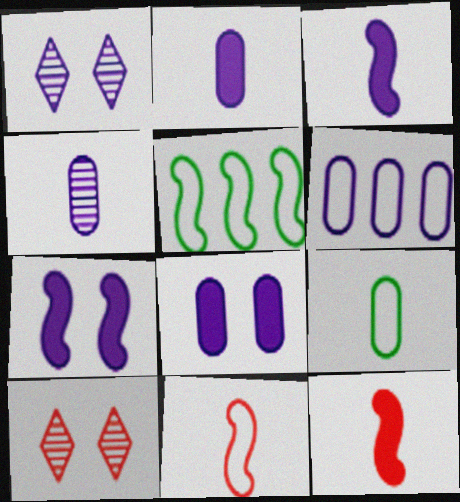[[1, 3, 6], 
[2, 5, 10], 
[4, 6, 8]]